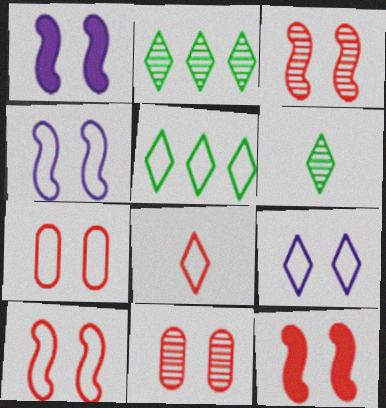[[3, 10, 12], 
[5, 8, 9]]